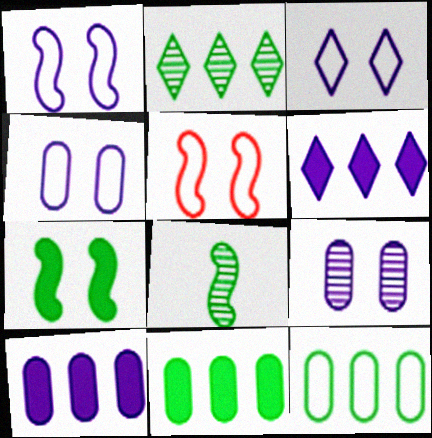[[1, 3, 4]]